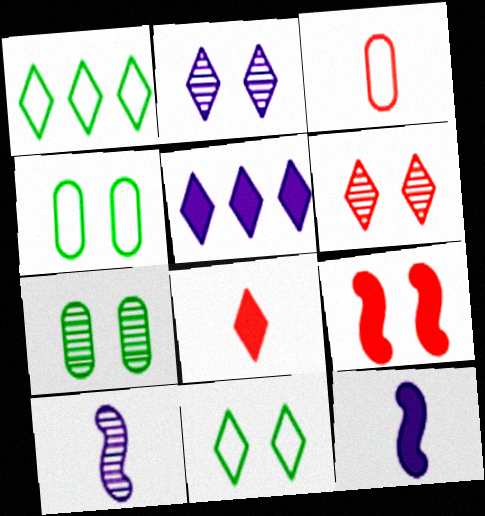[[1, 2, 8], 
[2, 4, 9]]